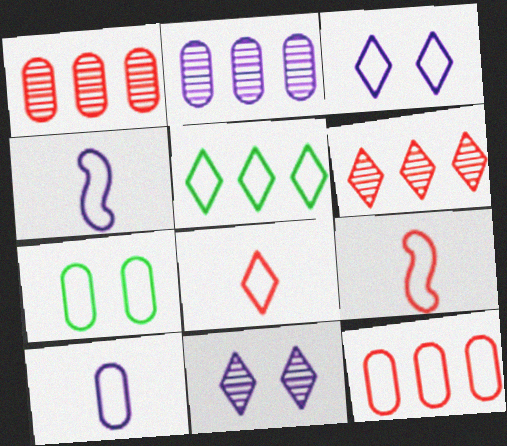[[3, 5, 8], 
[7, 10, 12]]